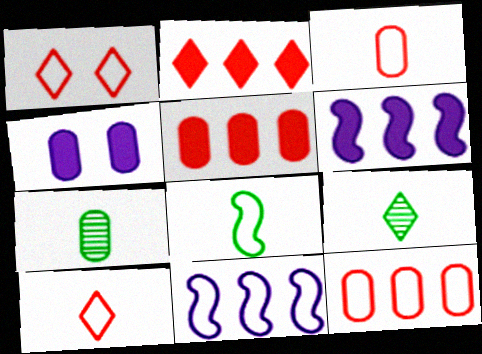[[1, 6, 7], 
[4, 7, 12]]